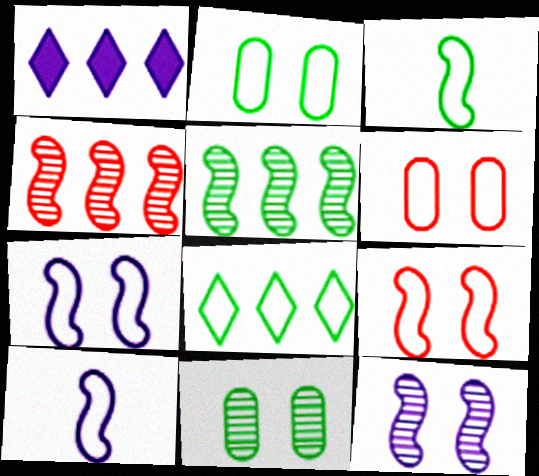[[2, 3, 8], 
[6, 8, 10]]